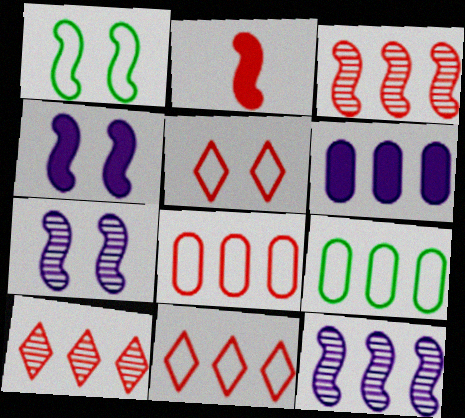[[1, 2, 12]]